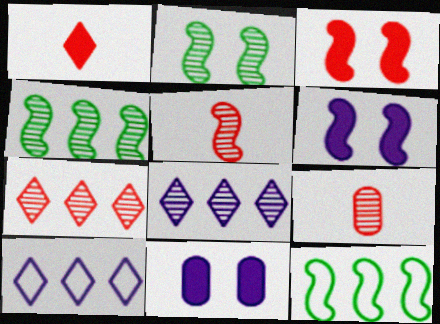[[2, 8, 9], 
[5, 6, 12]]